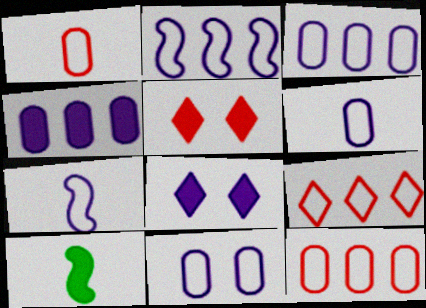[[3, 6, 11], 
[4, 5, 10]]